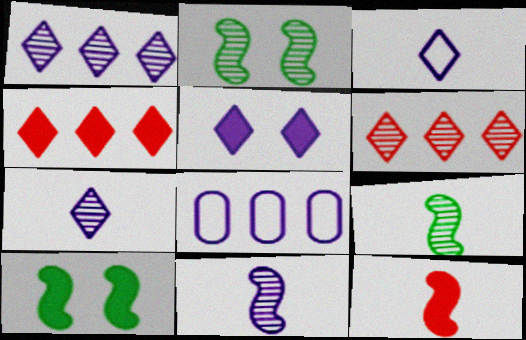[[1, 3, 5], 
[5, 8, 11]]